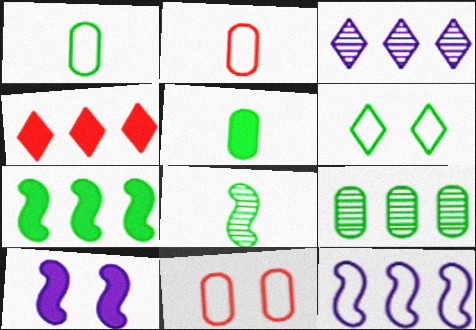[[2, 6, 12], 
[4, 5, 10], 
[4, 9, 12]]